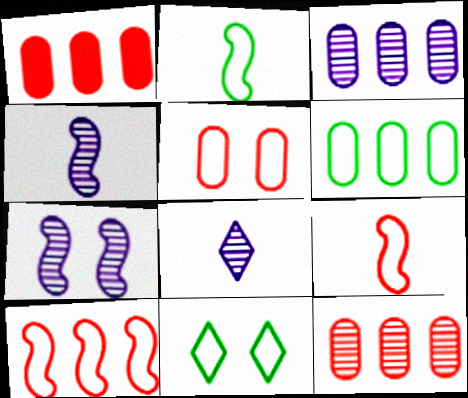[[1, 3, 6], 
[1, 4, 11], 
[2, 6, 11], 
[3, 7, 8]]